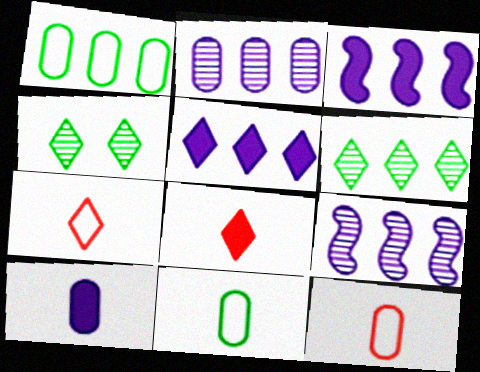[[3, 4, 12], 
[4, 5, 7]]